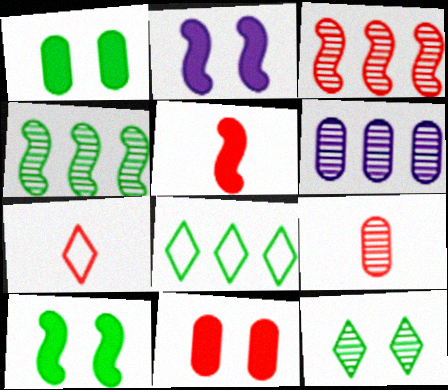[[2, 8, 9], 
[3, 7, 11], 
[5, 7, 9], 
[6, 7, 10]]